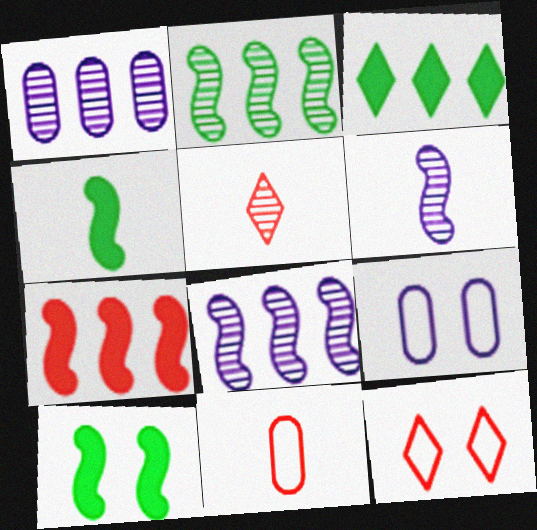[[1, 4, 12]]